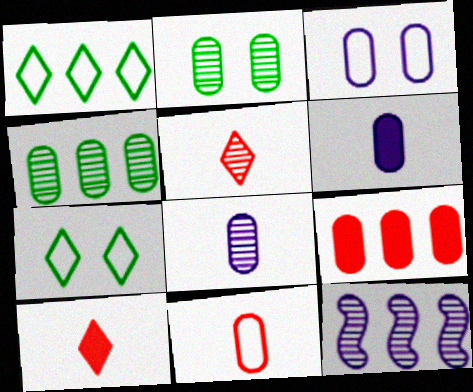[[1, 9, 12], 
[2, 5, 12]]